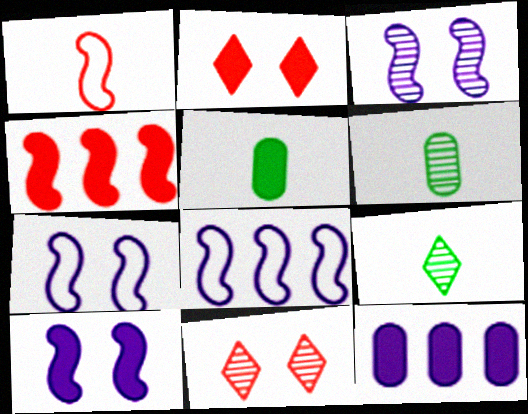[[2, 6, 8], 
[3, 7, 10], 
[5, 8, 11]]